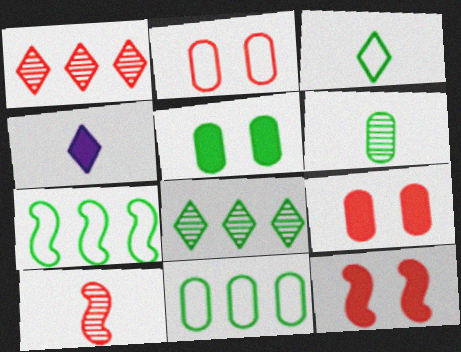[[5, 6, 11]]